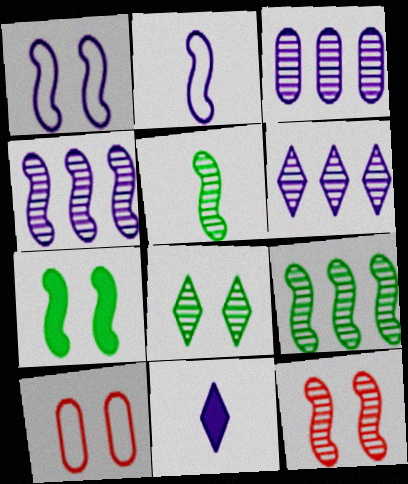[[1, 3, 11], 
[1, 7, 12], 
[3, 4, 6], 
[4, 5, 12], 
[9, 10, 11]]